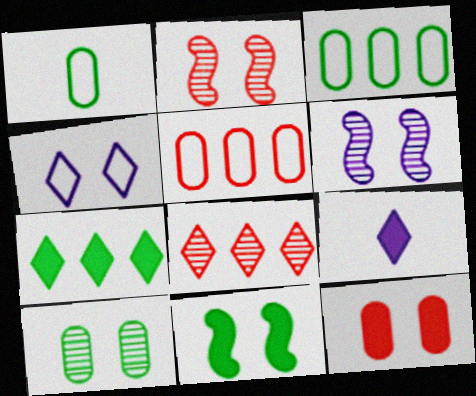[[2, 3, 9]]